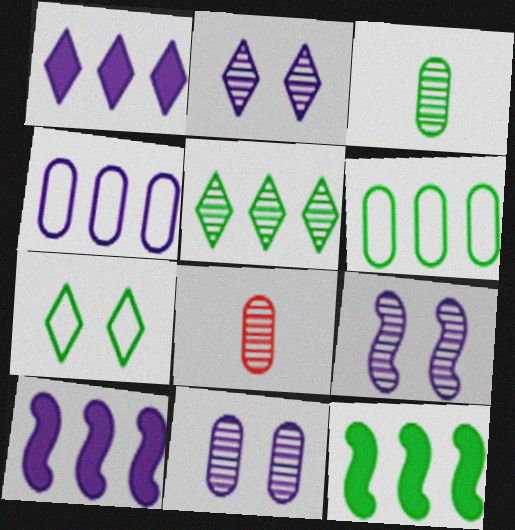[[2, 9, 11], 
[3, 7, 12], 
[5, 6, 12], 
[5, 8, 9], 
[7, 8, 10]]